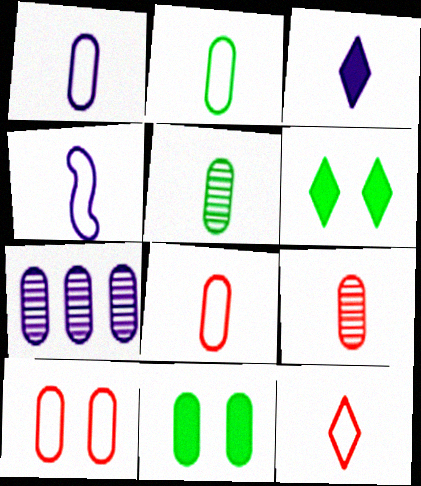[[1, 2, 8], 
[2, 4, 12], 
[7, 8, 11]]